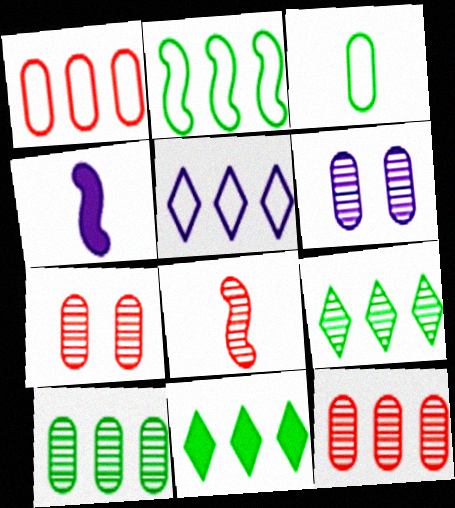[[1, 2, 5], 
[2, 10, 11], 
[4, 5, 6], 
[6, 8, 9]]